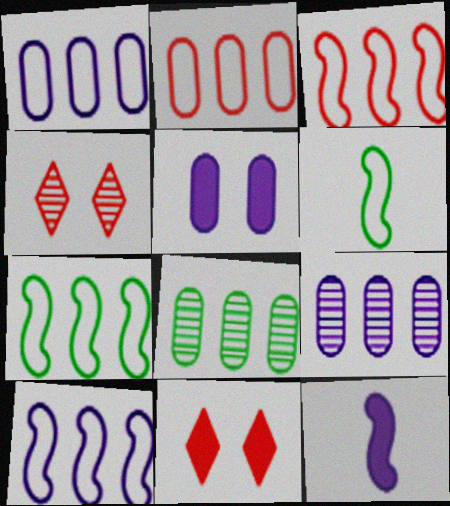[[3, 7, 10], 
[6, 9, 11]]